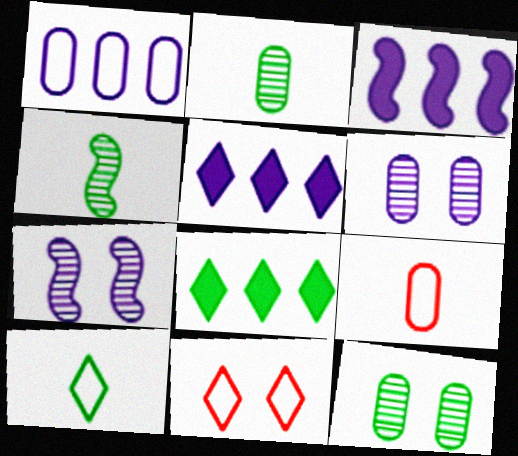[[2, 3, 11], 
[7, 8, 9]]